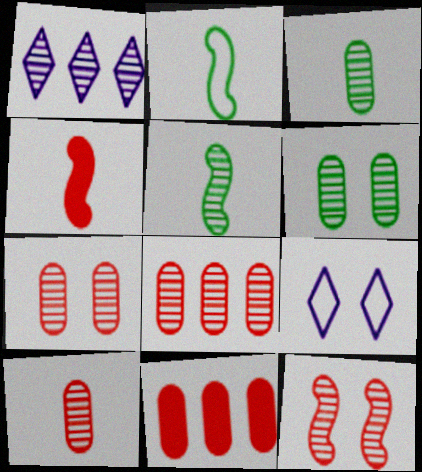[[1, 3, 12], 
[1, 5, 7], 
[5, 9, 11], 
[7, 8, 10]]